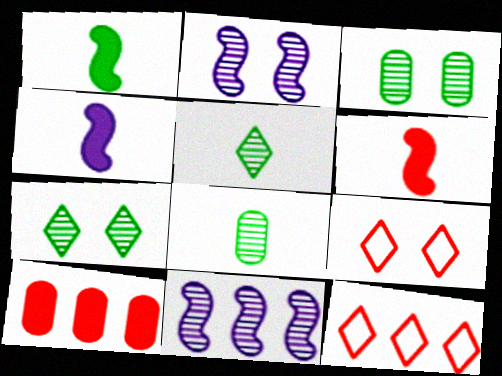[[1, 4, 6], 
[3, 4, 12]]